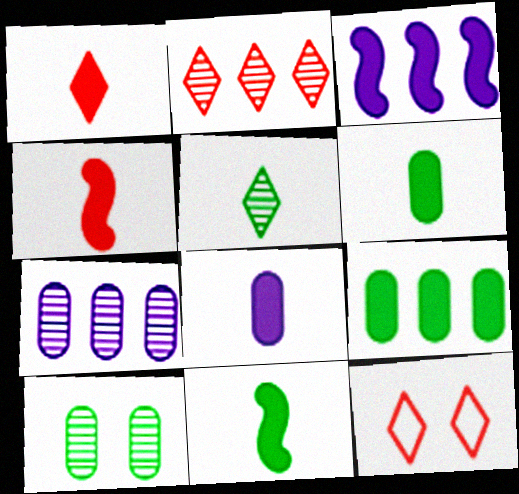[[1, 2, 12], 
[1, 8, 11], 
[7, 11, 12]]